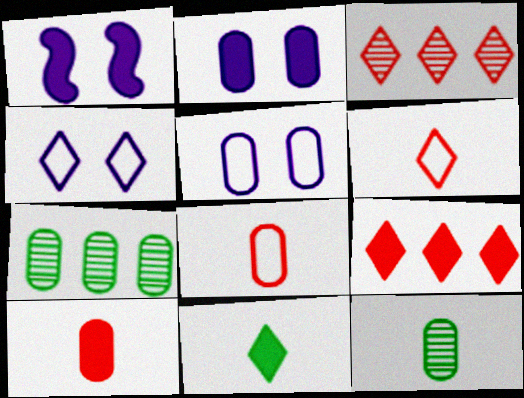[[1, 6, 7], 
[2, 7, 8], 
[3, 4, 11], 
[5, 7, 10]]